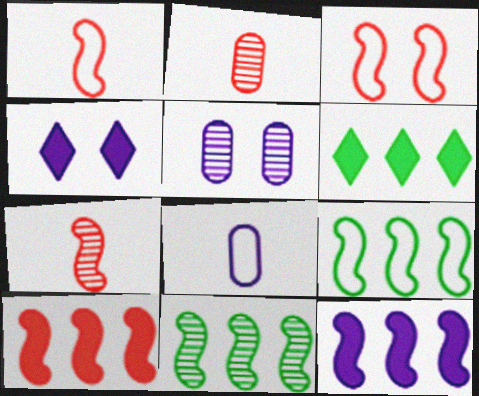[[1, 5, 6], 
[2, 4, 9], 
[3, 7, 10]]